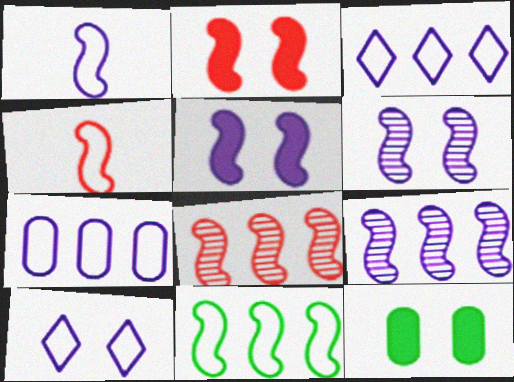[[1, 5, 9], 
[1, 7, 10], 
[2, 4, 8]]